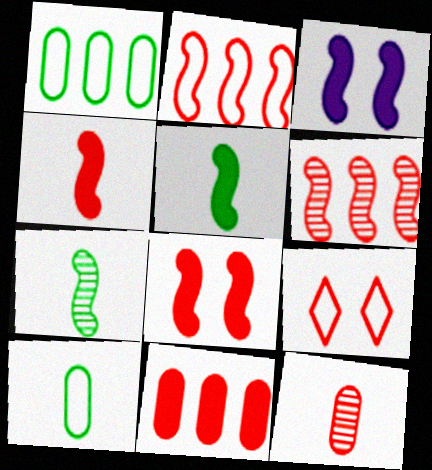[[2, 3, 7]]